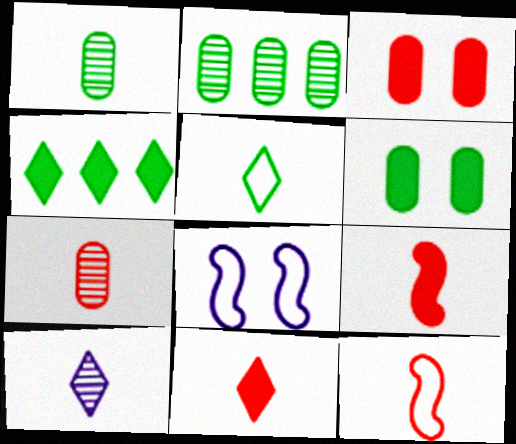[[2, 8, 11], 
[4, 7, 8], 
[5, 10, 11], 
[7, 11, 12]]